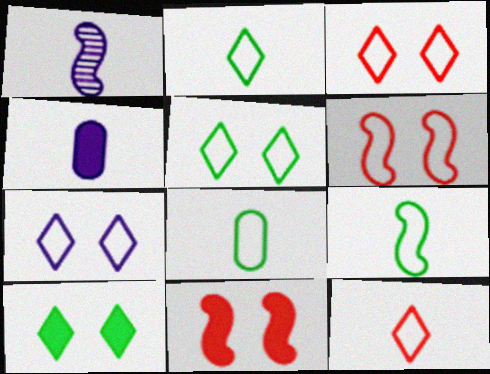[[2, 8, 9], 
[3, 5, 7]]